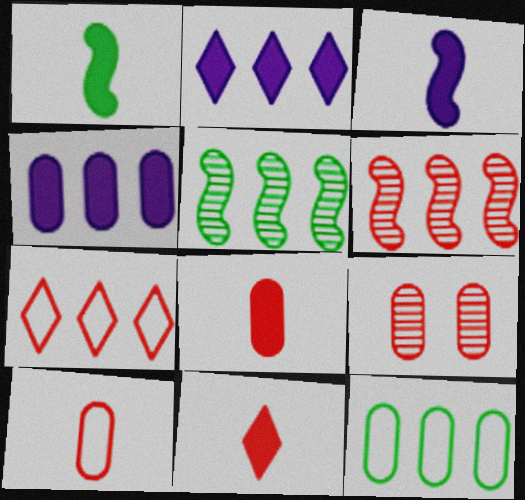[[2, 6, 12], 
[4, 5, 7]]